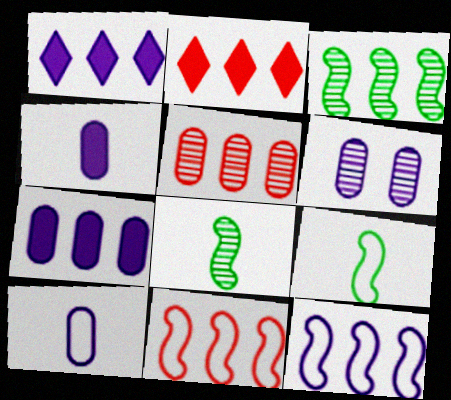[[2, 5, 11], 
[2, 6, 9], 
[6, 7, 10]]